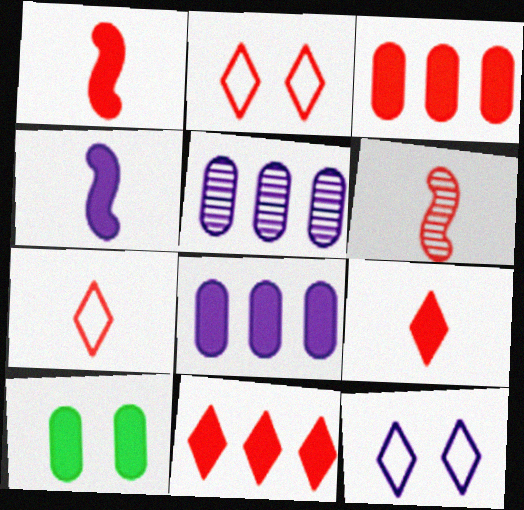[[2, 3, 6], 
[4, 5, 12], 
[4, 10, 11]]